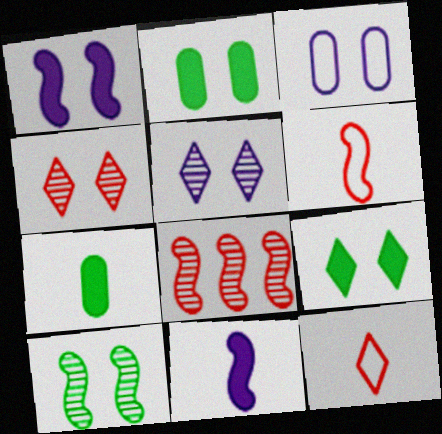[[1, 3, 5]]